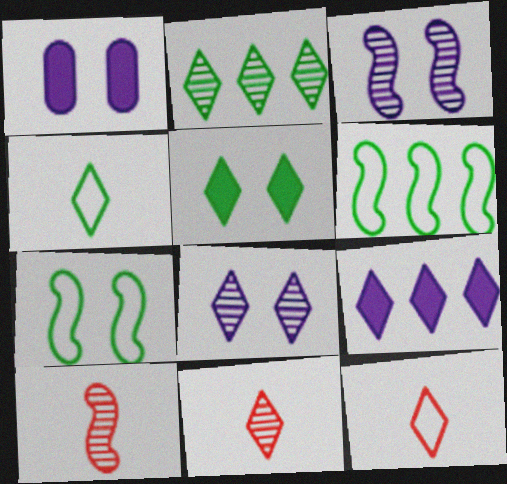[[1, 6, 11], 
[2, 4, 5], 
[2, 8, 11]]